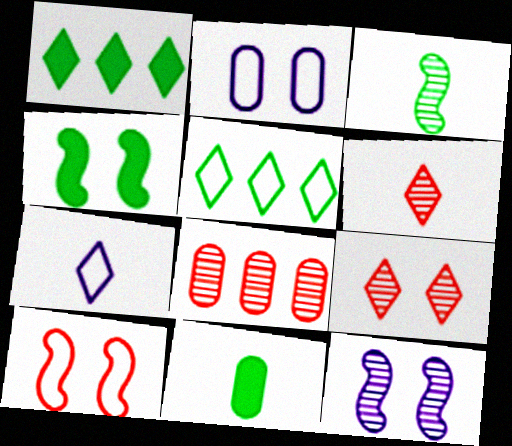[[1, 4, 11], 
[1, 7, 9], 
[2, 4, 9], 
[2, 8, 11], 
[4, 7, 8], 
[4, 10, 12]]